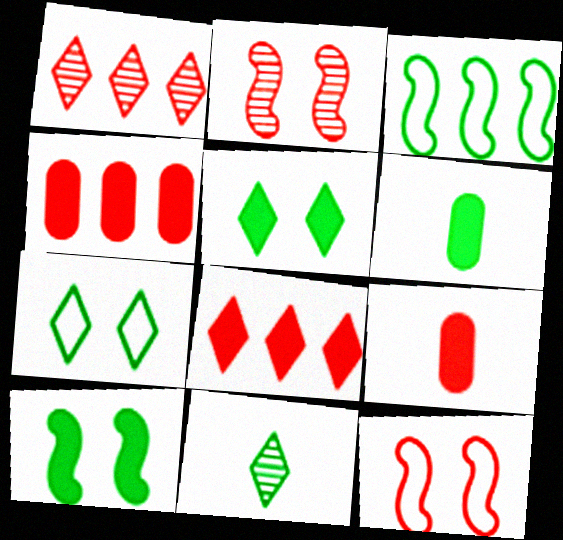[[1, 9, 12]]